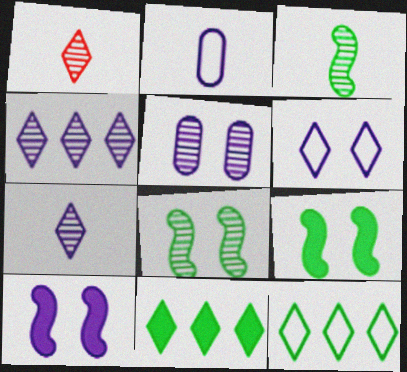[[1, 6, 11], 
[2, 4, 10], 
[5, 6, 10]]